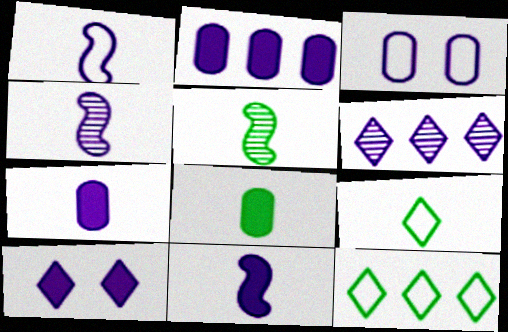[[1, 4, 11], 
[2, 10, 11], 
[3, 6, 11], 
[5, 8, 9]]